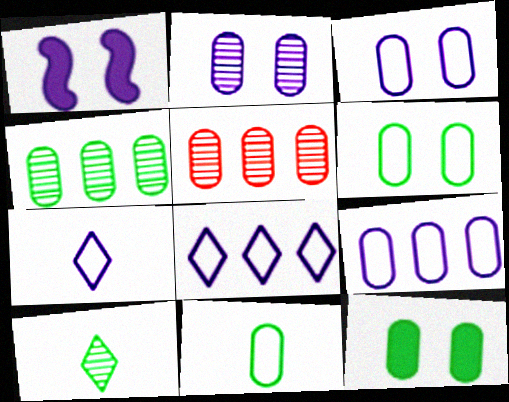[[4, 11, 12]]